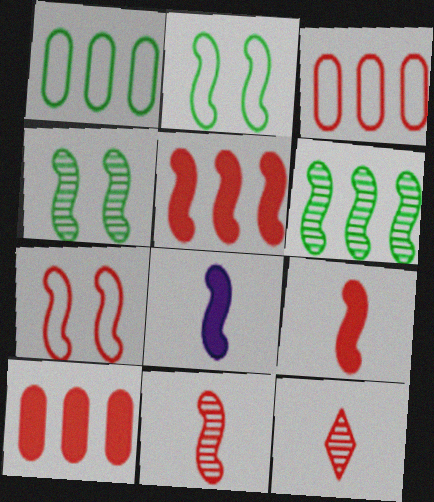[[5, 7, 11], 
[6, 7, 8], 
[7, 10, 12]]